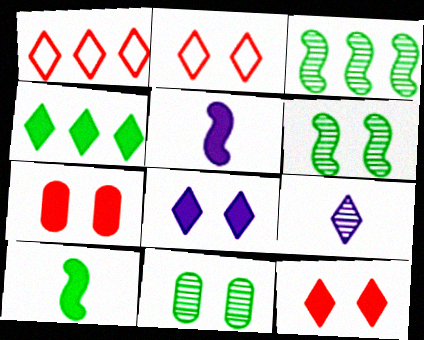[[1, 5, 11], 
[2, 4, 9], 
[4, 5, 7]]